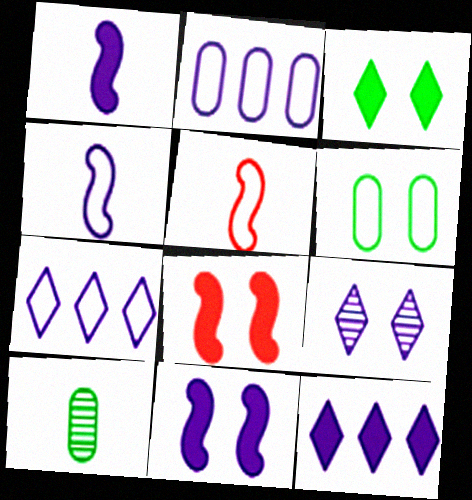[[1, 2, 9], 
[5, 6, 7], 
[6, 8, 9], 
[7, 8, 10]]